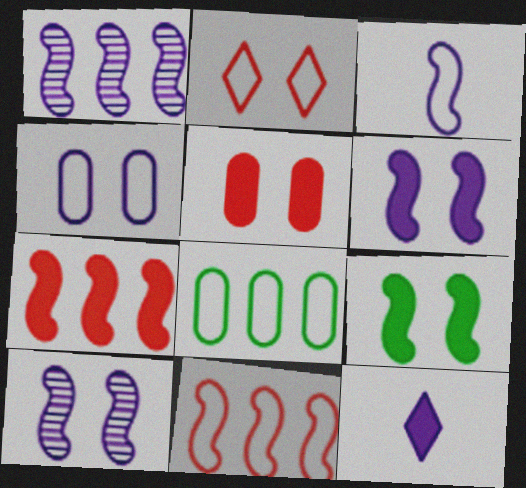[[1, 3, 6], 
[1, 4, 12], 
[2, 3, 8]]